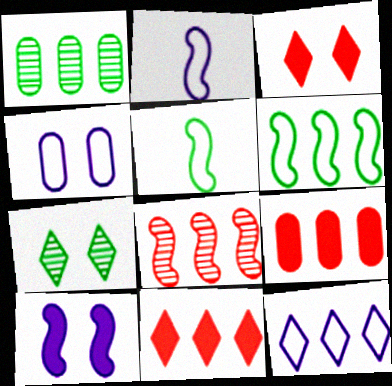[[1, 2, 3], 
[2, 4, 12], 
[2, 7, 9], 
[5, 8, 10]]